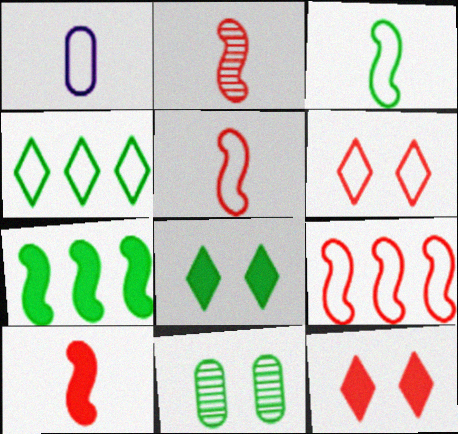[[2, 5, 10]]